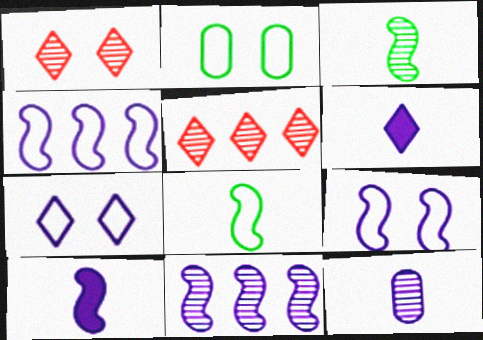[[2, 5, 10], 
[9, 10, 11]]